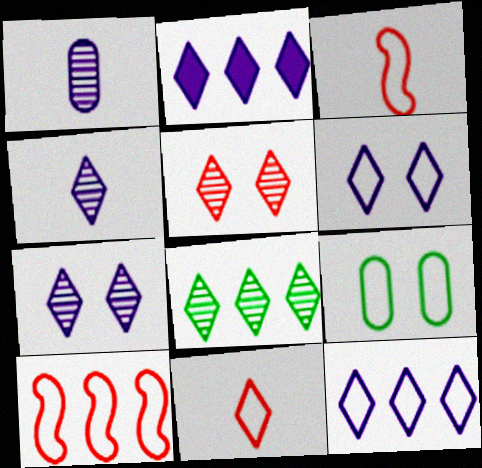[[2, 4, 6], 
[3, 9, 12], 
[4, 5, 8]]